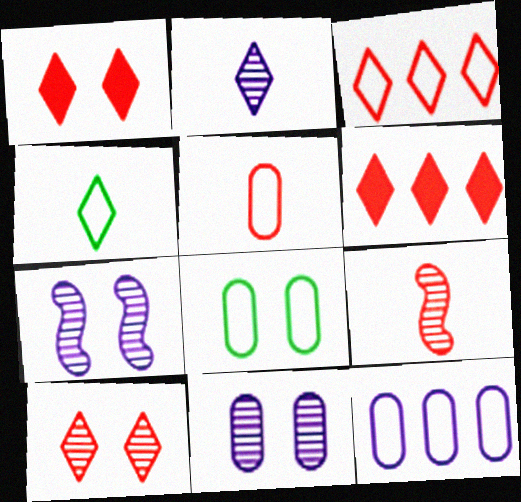[[1, 7, 8], 
[5, 8, 12]]